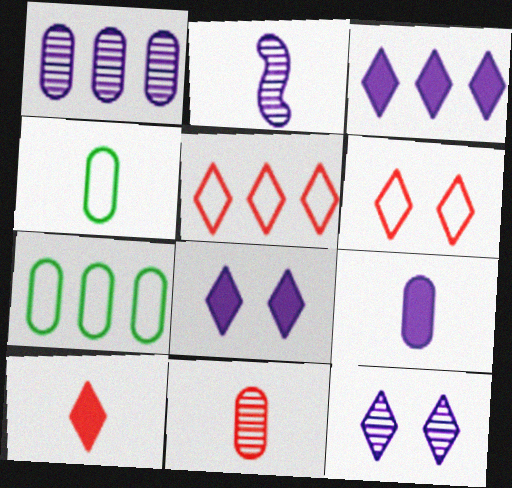[[1, 2, 12], 
[2, 4, 10], 
[4, 9, 11]]